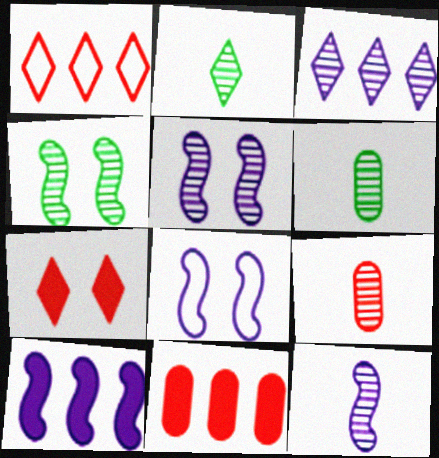[[2, 8, 11], 
[2, 9, 12], 
[3, 4, 9], 
[8, 10, 12]]